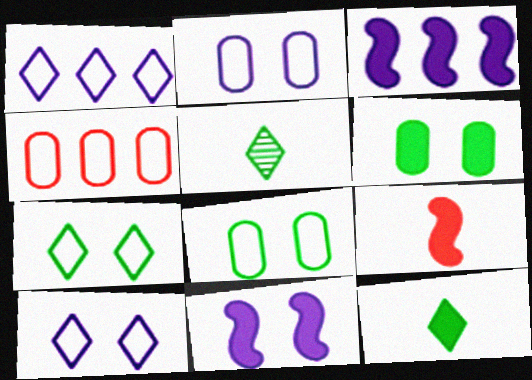[[4, 5, 11]]